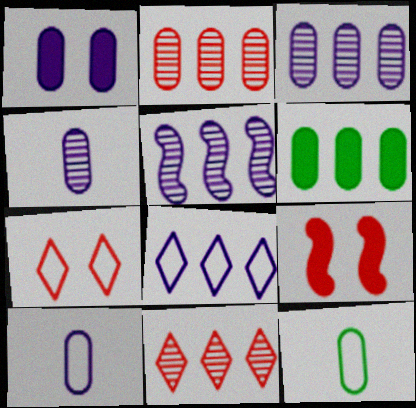[[1, 2, 12], 
[1, 3, 10]]